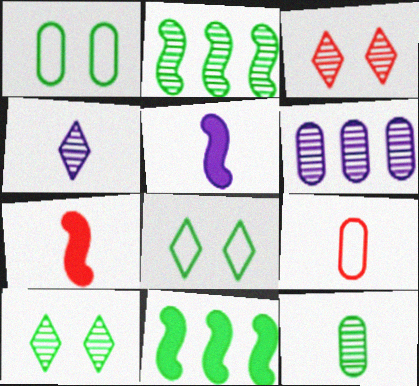[[2, 10, 12], 
[6, 7, 8], 
[8, 11, 12]]